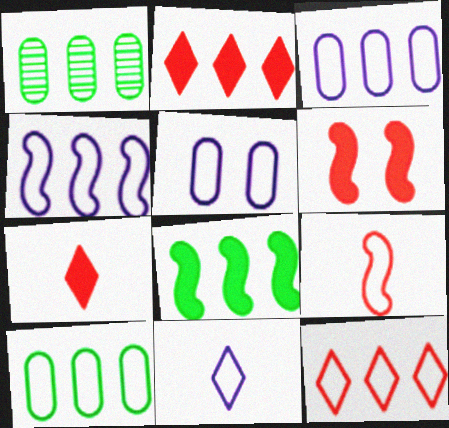[[1, 2, 4], 
[1, 6, 11], 
[4, 5, 11], 
[4, 10, 12]]